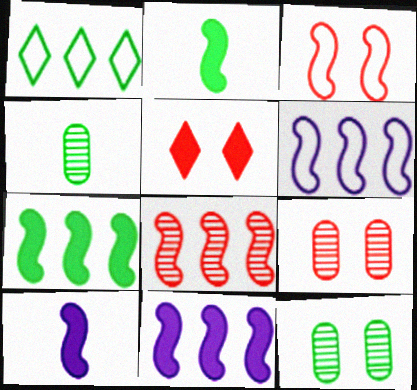[[1, 2, 12], 
[1, 9, 10], 
[3, 5, 9], 
[4, 5, 6], 
[6, 7, 8]]